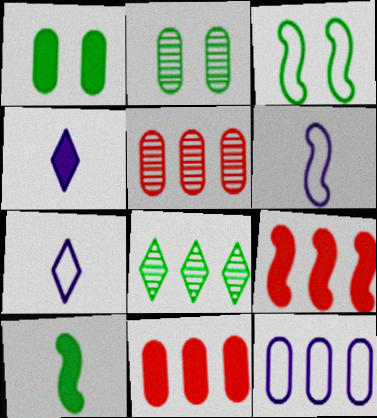[[1, 4, 9], 
[2, 7, 9], 
[3, 4, 5], 
[8, 9, 12]]